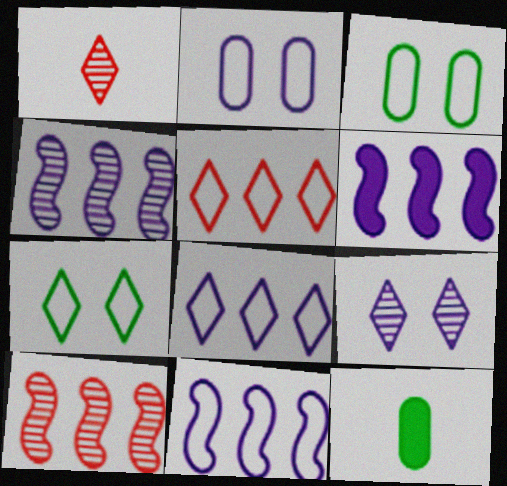[[1, 3, 6], 
[4, 6, 11]]